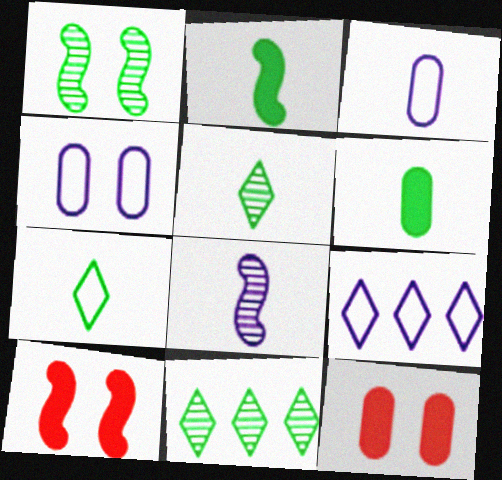[[3, 10, 11]]